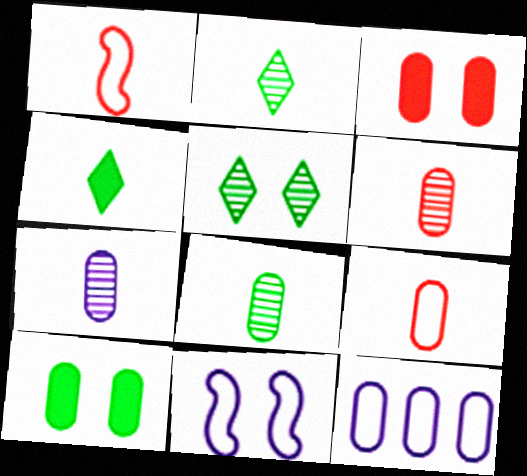[[1, 4, 7], 
[3, 5, 11], 
[3, 8, 12], 
[6, 7, 8], 
[6, 10, 12]]